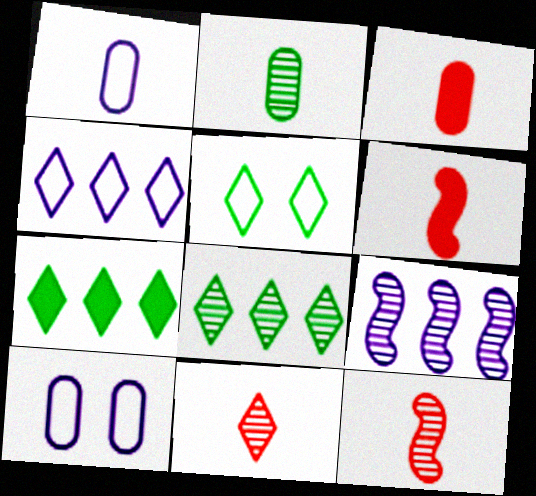[[1, 2, 3], 
[3, 5, 9], 
[6, 8, 10], 
[7, 10, 12]]